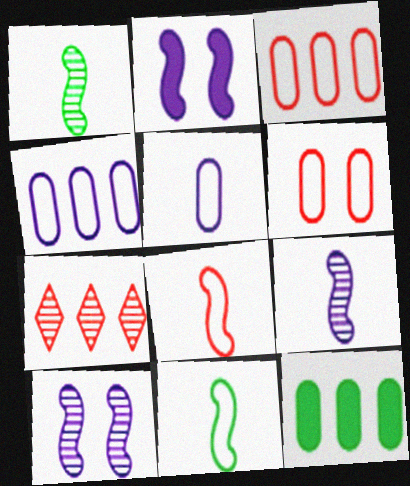[]